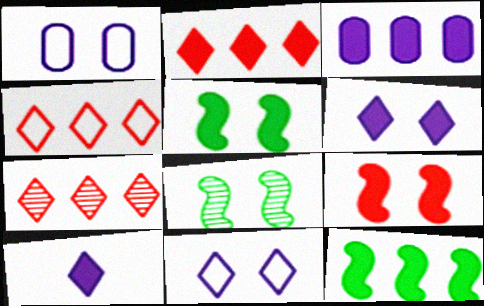[[2, 3, 12], 
[2, 4, 7]]